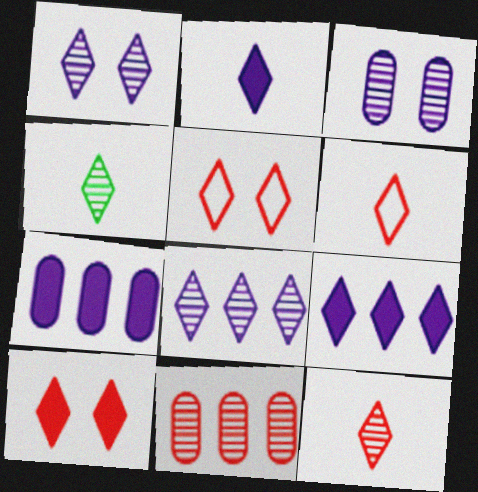[[2, 4, 6], 
[4, 5, 9]]